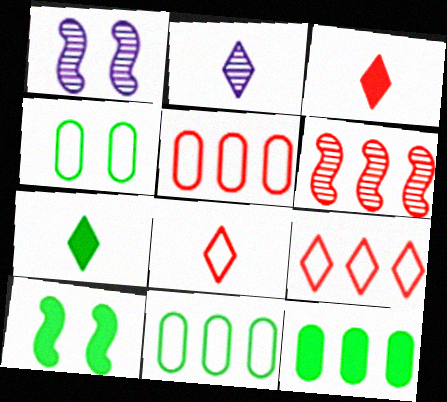[[1, 3, 11], 
[1, 5, 7], 
[1, 8, 12], 
[2, 5, 10], 
[2, 7, 8], 
[7, 10, 12]]